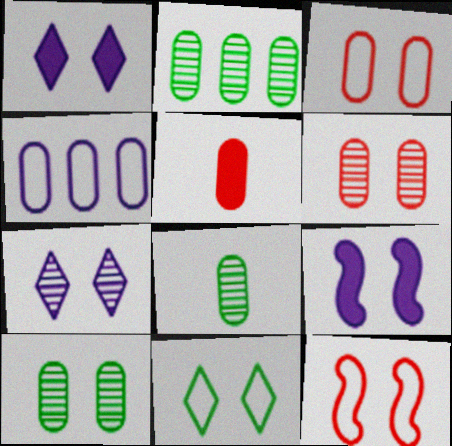[[1, 10, 12], 
[2, 8, 10], 
[4, 5, 10], 
[6, 9, 11]]